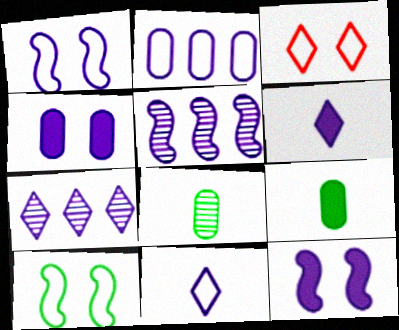[[1, 2, 11], 
[3, 5, 9], 
[4, 5, 11]]